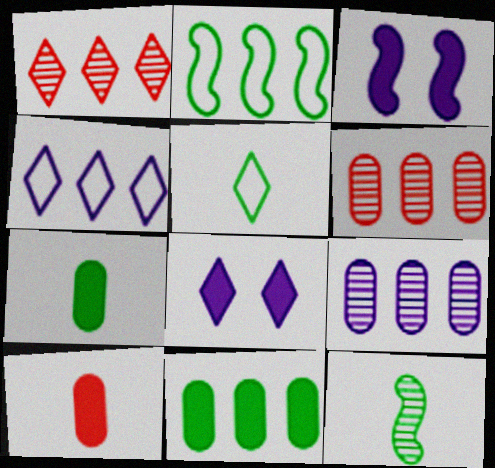[[1, 5, 8], 
[3, 5, 6], 
[5, 7, 12]]